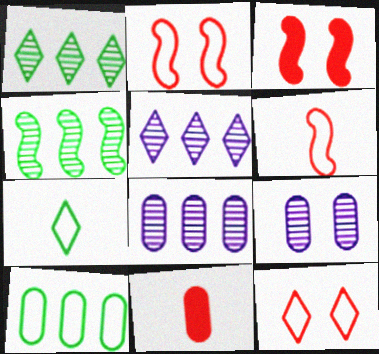[[3, 7, 8], 
[9, 10, 11]]